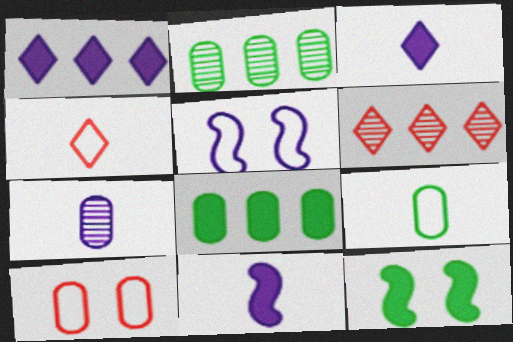[[1, 5, 7], 
[7, 8, 10]]